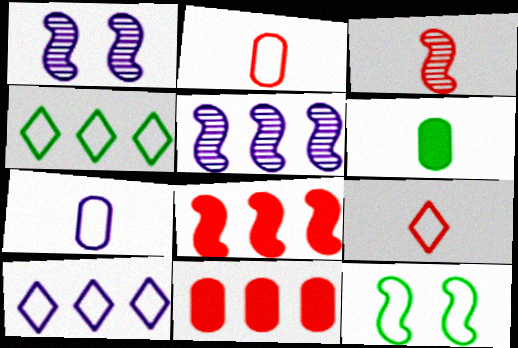[[2, 10, 12], 
[4, 5, 11]]